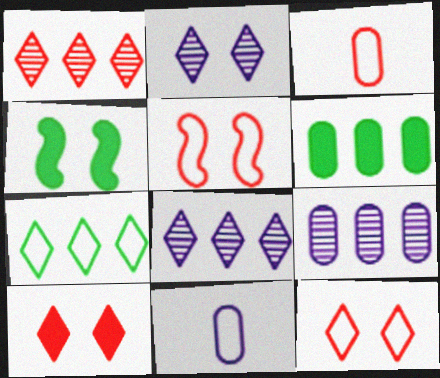[[1, 4, 11], 
[3, 4, 8], 
[5, 7, 11]]